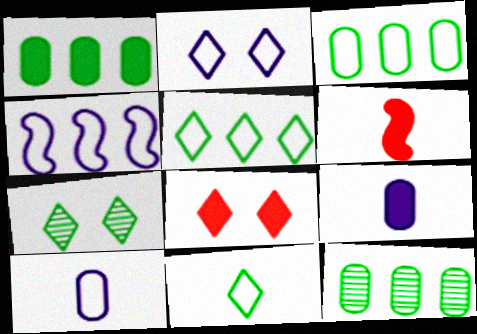[[1, 3, 12], 
[2, 4, 10], 
[2, 6, 12], 
[2, 7, 8]]